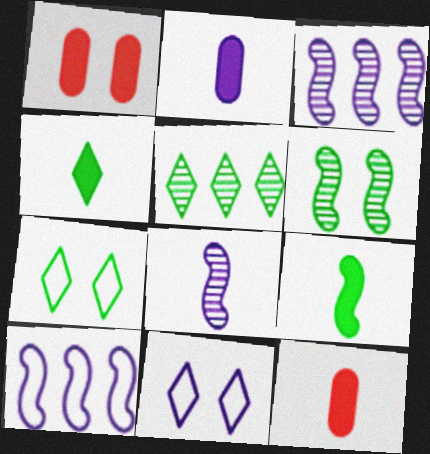[[1, 6, 11], 
[2, 3, 11], 
[3, 7, 12], 
[4, 5, 7]]